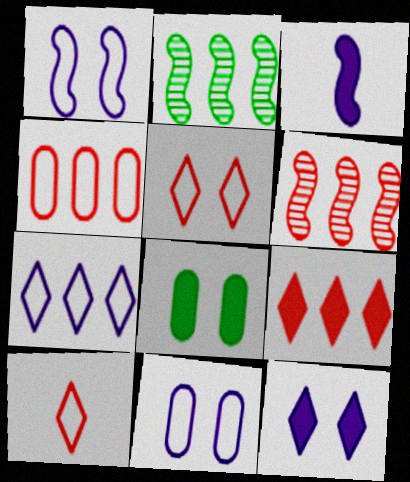[[3, 8, 9], 
[4, 6, 9]]